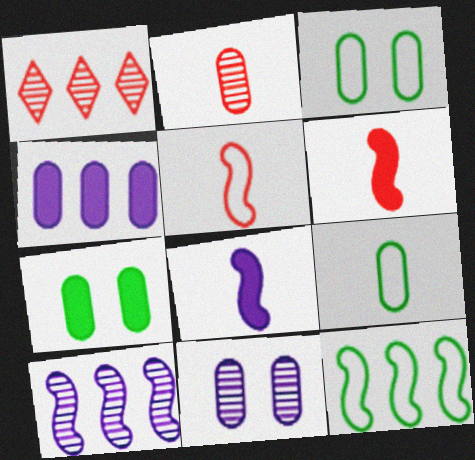[[1, 3, 8], 
[1, 4, 12], 
[2, 3, 4]]